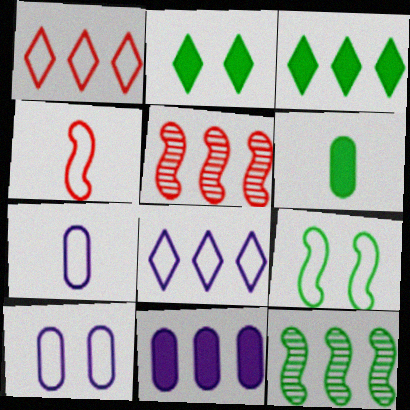[[1, 7, 9], 
[1, 11, 12], 
[2, 5, 7]]